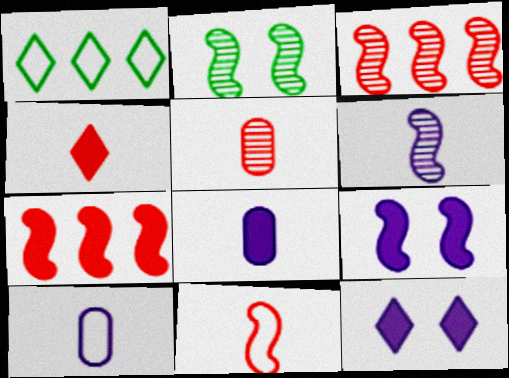[[1, 5, 9], 
[2, 3, 6], 
[4, 5, 11]]